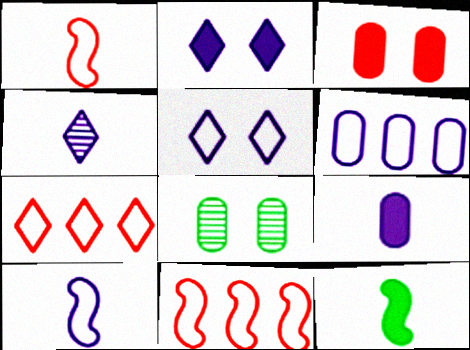[[4, 9, 10], 
[5, 6, 10]]